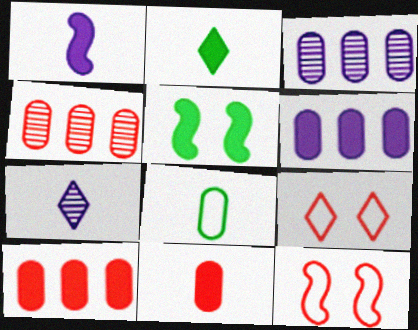[[1, 2, 11], 
[2, 3, 12]]